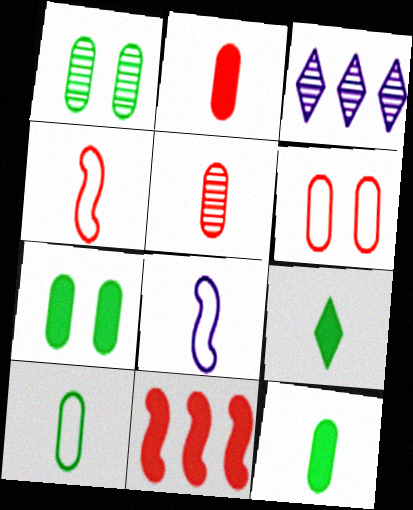[[3, 4, 7], 
[5, 8, 9]]